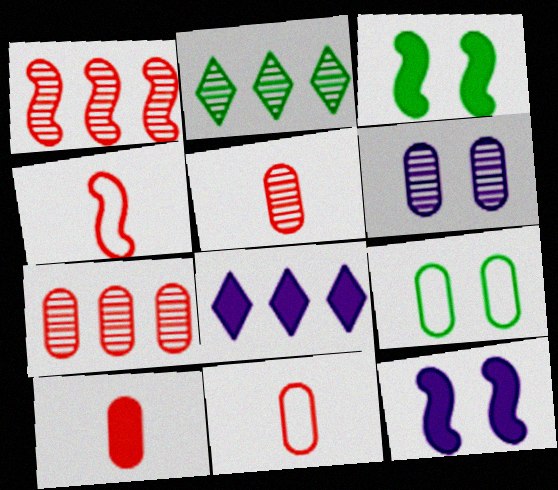[[2, 11, 12], 
[3, 8, 10], 
[5, 10, 11]]